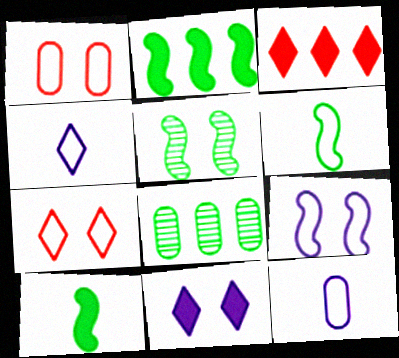[[1, 5, 11], 
[2, 5, 6], 
[3, 5, 12]]